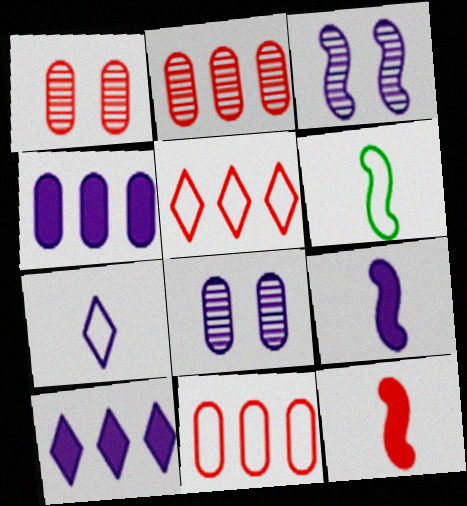[[1, 5, 12], 
[1, 6, 10], 
[3, 4, 7]]